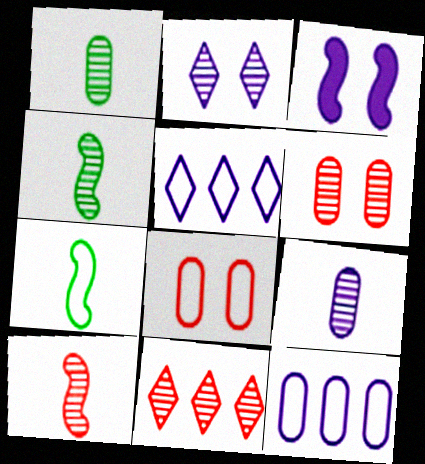[[3, 5, 9], 
[5, 7, 8], 
[6, 10, 11]]